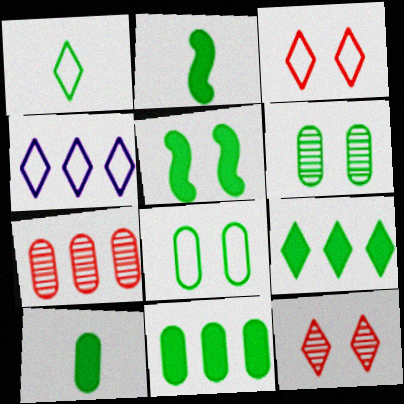[[1, 3, 4], 
[5, 9, 10]]